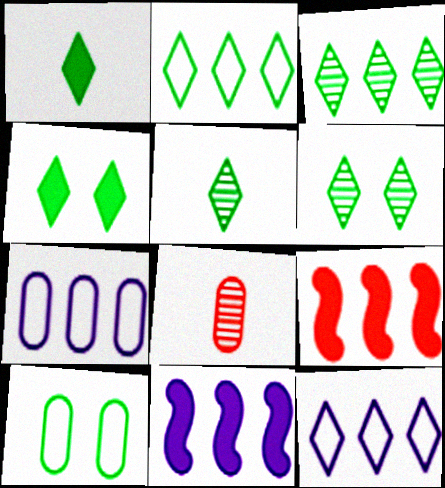[[1, 2, 6], 
[2, 4, 5], 
[3, 5, 6], 
[3, 7, 9]]